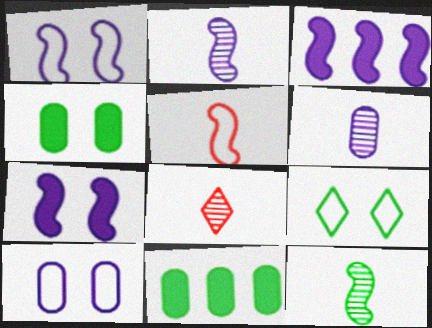[[1, 2, 3], 
[1, 8, 11], 
[6, 8, 12], 
[9, 11, 12]]